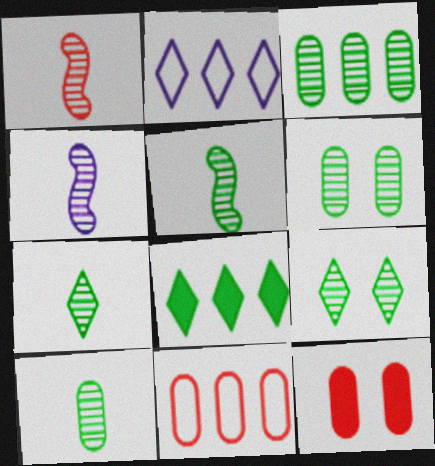[[1, 4, 5], 
[2, 5, 12], 
[3, 5, 9], 
[3, 6, 10], 
[5, 7, 10]]